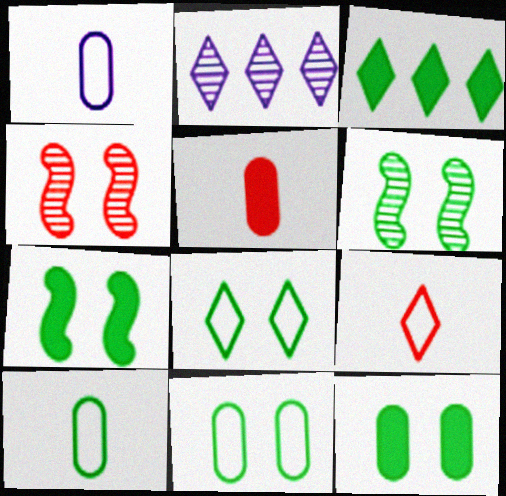[[1, 3, 4], 
[3, 6, 10], 
[6, 8, 12]]